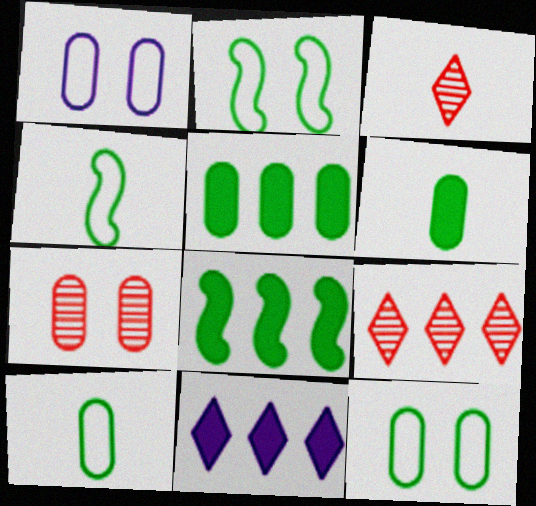[[1, 3, 8], 
[4, 7, 11]]